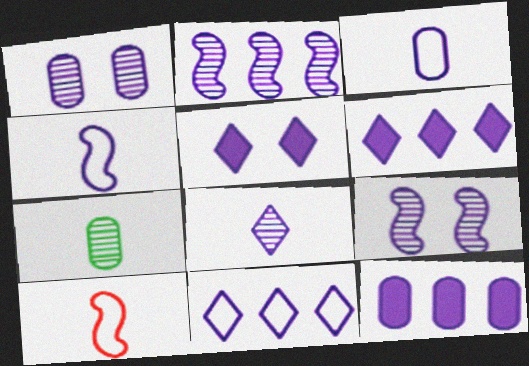[[1, 2, 8], 
[1, 3, 12], 
[1, 4, 6], 
[2, 3, 5], 
[2, 11, 12], 
[3, 6, 9], 
[5, 8, 11]]